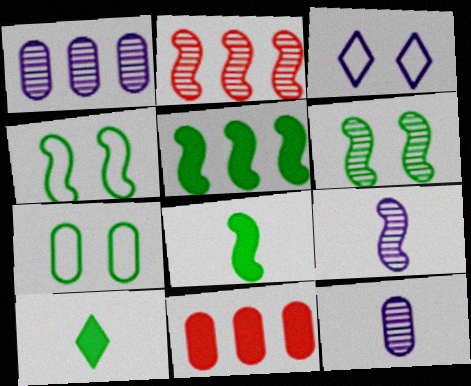[[2, 6, 9], 
[7, 11, 12]]